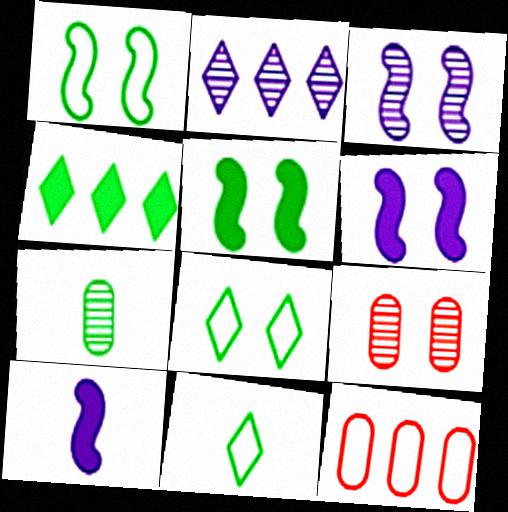[[1, 4, 7], 
[6, 8, 9]]